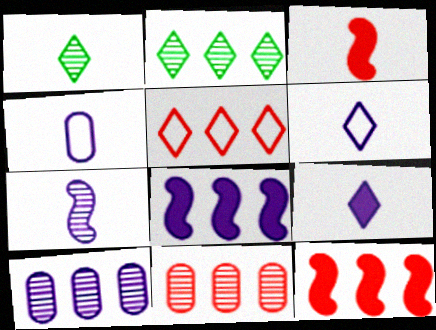[[1, 3, 4], 
[4, 7, 9], 
[5, 11, 12]]